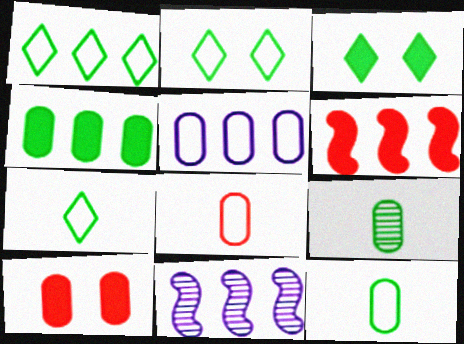[[1, 2, 7], 
[3, 8, 11], 
[5, 9, 10], 
[7, 10, 11]]